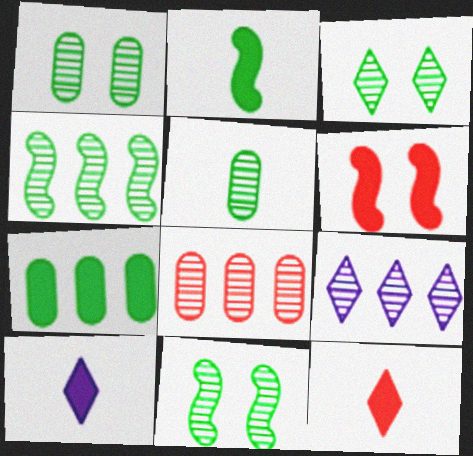[[1, 3, 11], 
[3, 4, 5], 
[4, 8, 9], 
[6, 7, 10]]